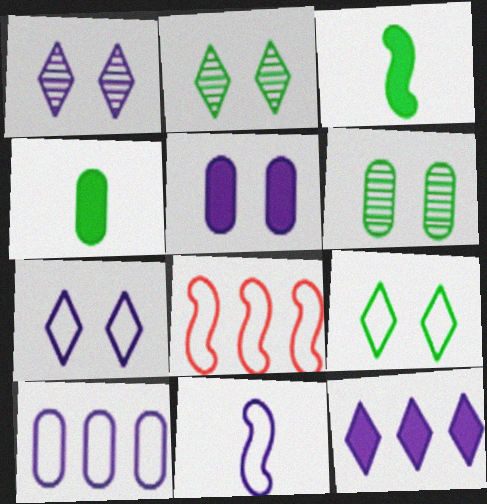[[1, 4, 8], 
[7, 10, 11]]